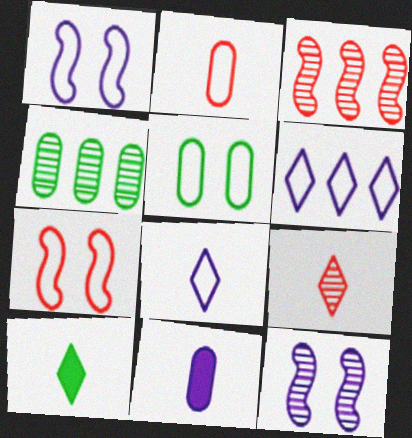[[4, 9, 12], 
[6, 11, 12], 
[8, 9, 10]]